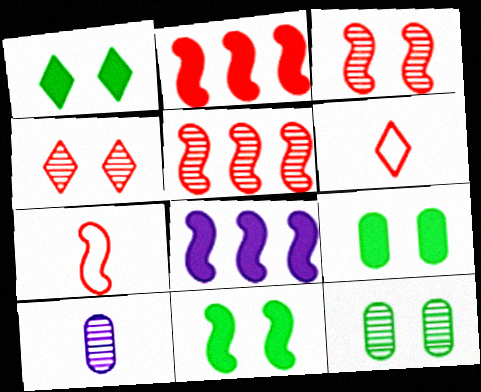[[1, 9, 11], 
[2, 3, 7], 
[6, 8, 12]]